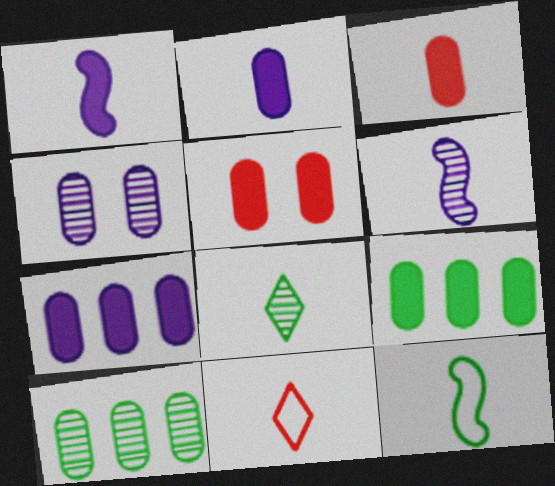[[2, 5, 9]]